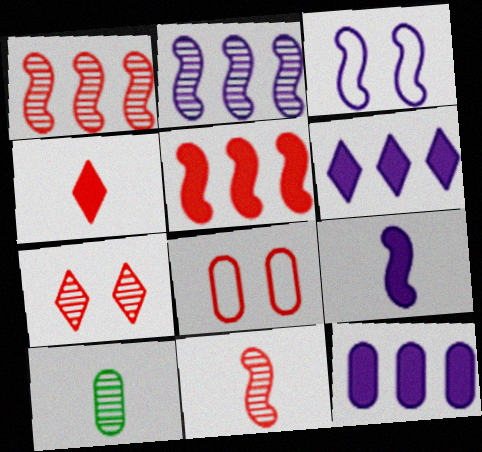[[1, 4, 8], 
[2, 3, 9], 
[2, 7, 10], 
[8, 10, 12]]